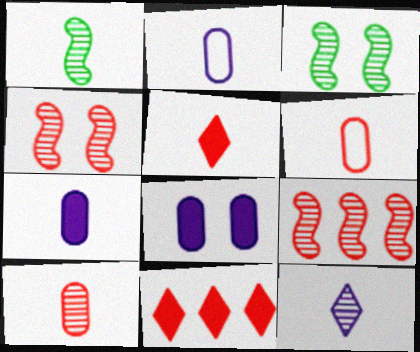[[1, 2, 5], 
[1, 10, 12], 
[2, 3, 11], 
[4, 6, 11]]